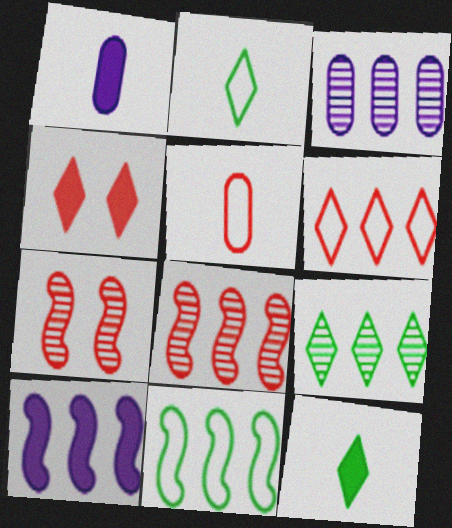[[3, 8, 9], 
[4, 5, 8], 
[8, 10, 11]]